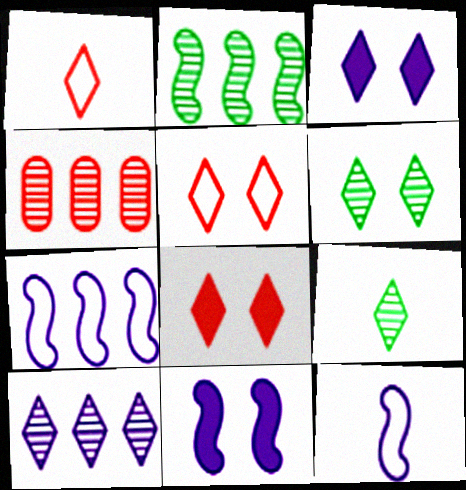[[2, 4, 10], 
[3, 5, 6]]